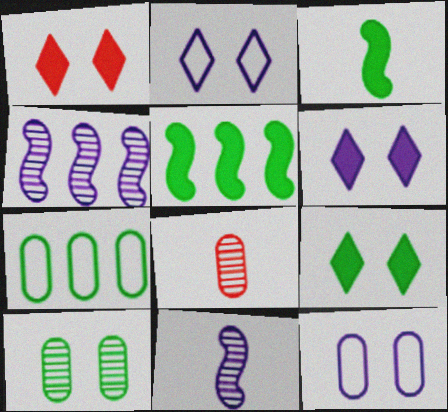[[1, 6, 9], 
[1, 7, 11], 
[2, 5, 8]]